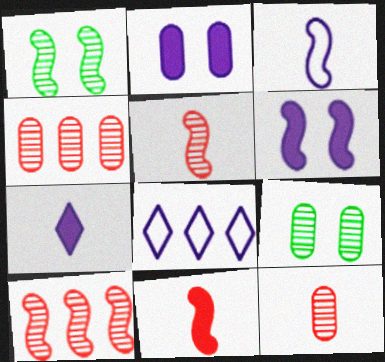[[8, 9, 11]]